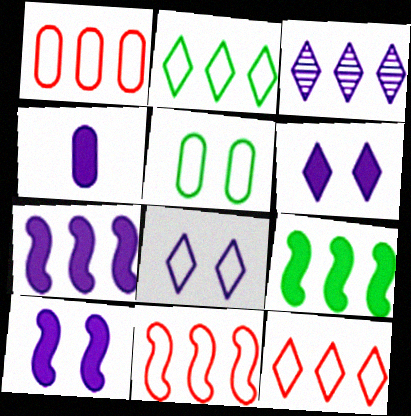[[1, 3, 9], 
[1, 11, 12], 
[4, 6, 7]]